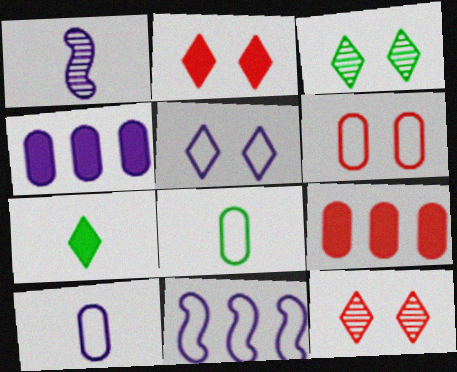[[1, 4, 5], 
[2, 3, 5], 
[5, 10, 11]]